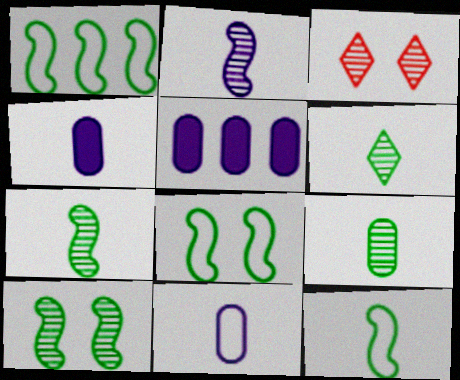[[1, 3, 4], 
[1, 8, 12], 
[3, 5, 12], 
[6, 7, 9]]